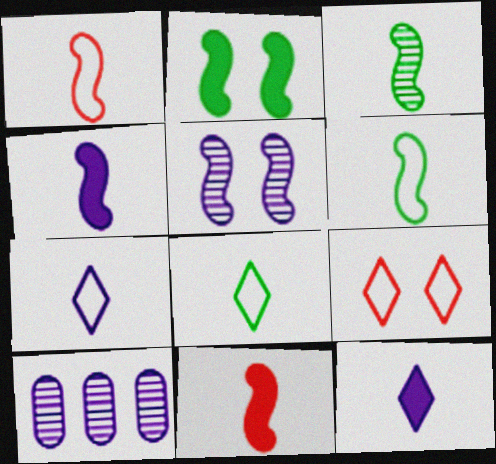[[1, 3, 4]]